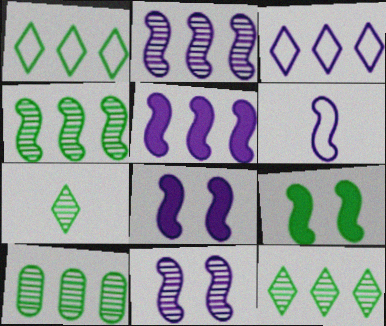[[2, 6, 8], 
[4, 10, 12], 
[5, 6, 11]]